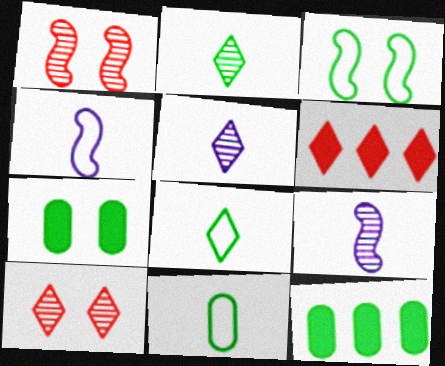[[2, 3, 12], 
[4, 10, 12]]